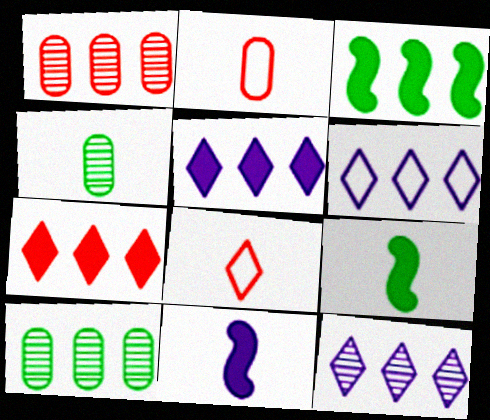[[1, 3, 6], 
[4, 8, 11], 
[5, 6, 12]]